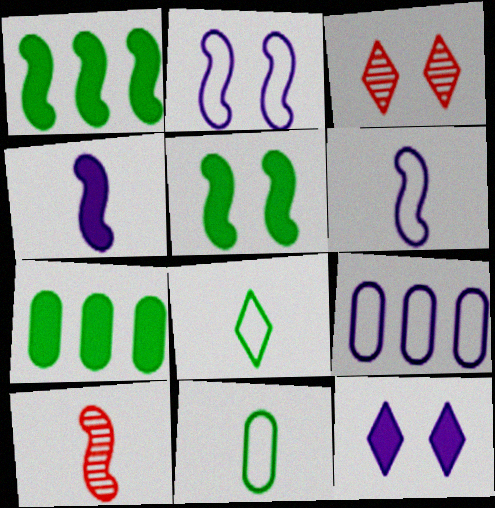[[1, 2, 10], 
[3, 6, 7]]